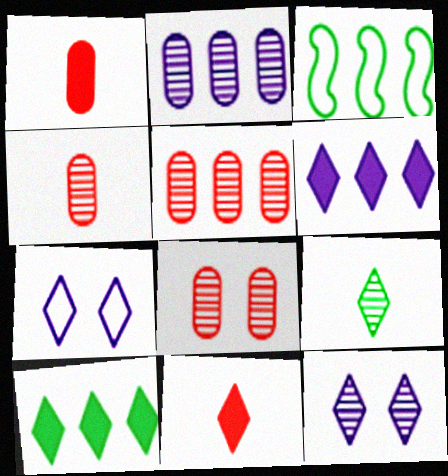[[1, 3, 12], 
[3, 5, 6], 
[4, 5, 8]]